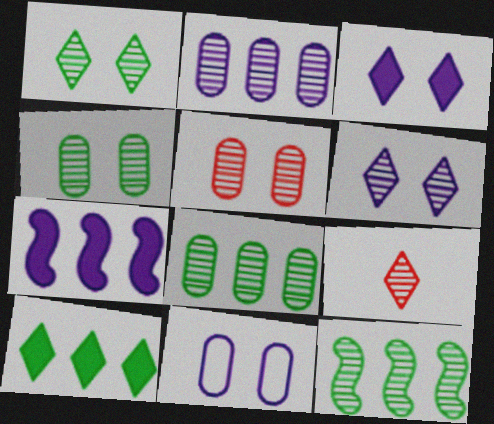[]